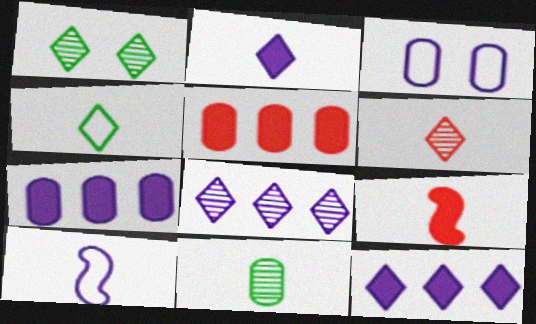[[1, 5, 10], 
[1, 6, 8], 
[2, 4, 6], 
[3, 5, 11]]